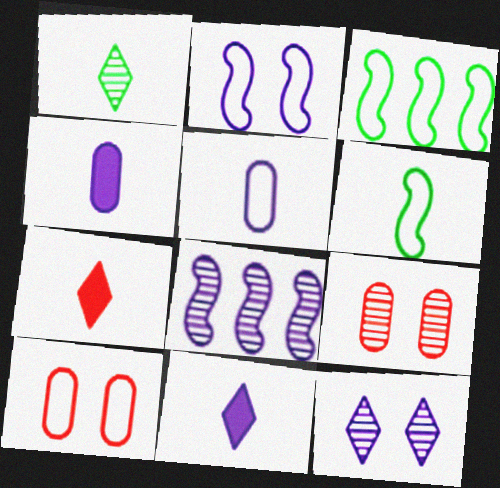[[1, 8, 9], 
[3, 9, 11]]